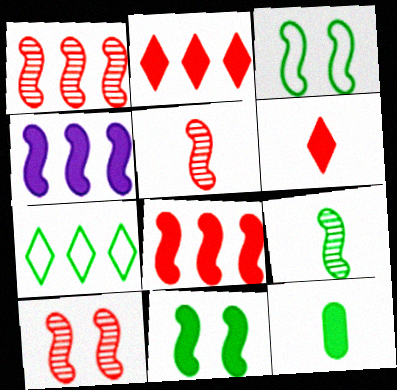[[1, 5, 10], 
[3, 4, 5]]